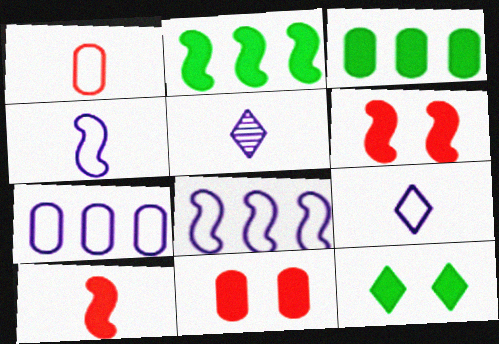[]